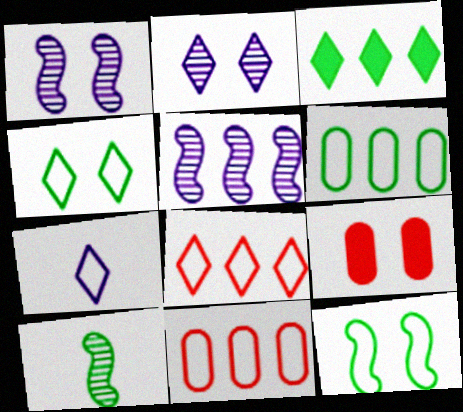[[1, 4, 9], 
[2, 9, 12], 
[3, 5, 11], 
[4, 7, 8], 
[7, 11, 12]]